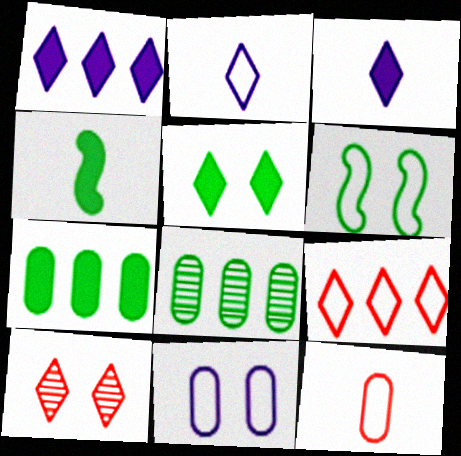[[4, 5, 7]]